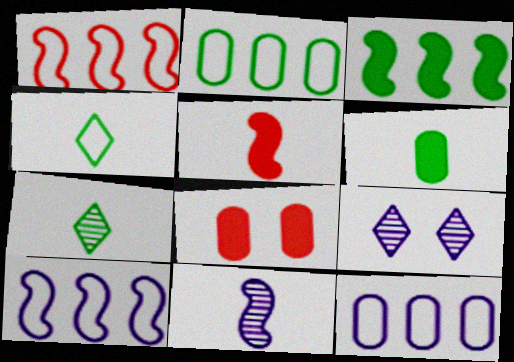[[1, 6, 9], 
[2, 5, 9], 
[7, 8, 10]]